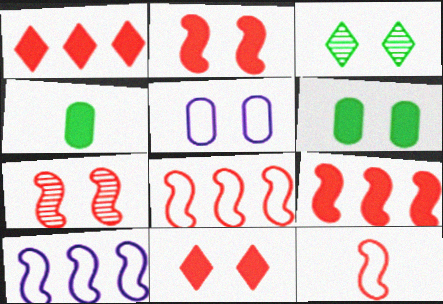[[2, 3, 5], 
[7, 9, 12]]